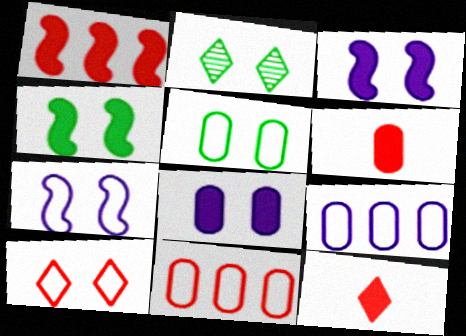[[2, 4, 5], 
[5, 7, 10]]